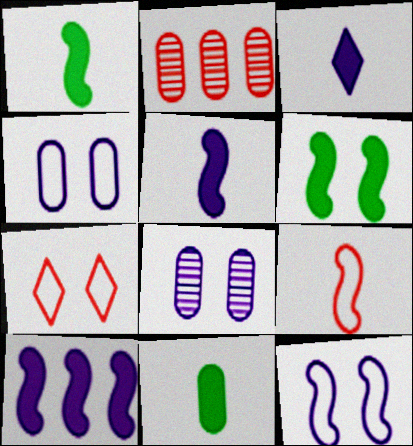[[2, 4, 11], 
[6, 7, 8]]